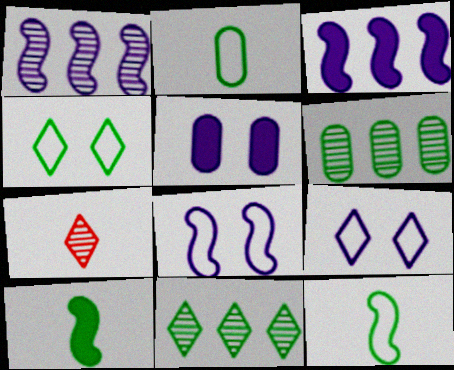[[4, 6, 10]]